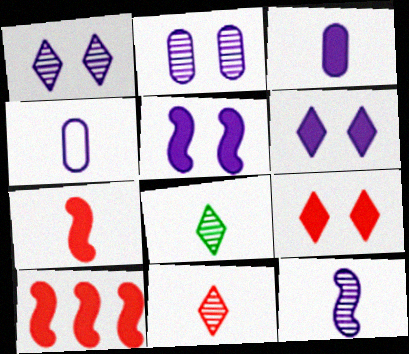[[4, 7, 8]]